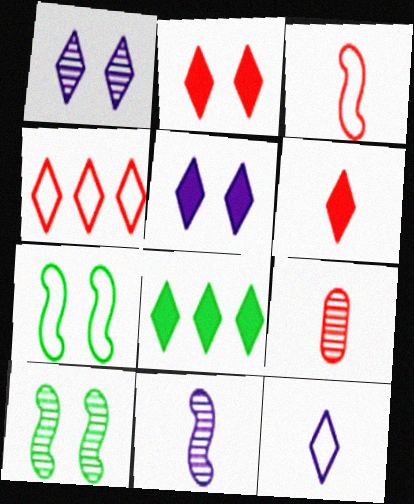[[3, 6, 9], 
[5, 6, 8]]